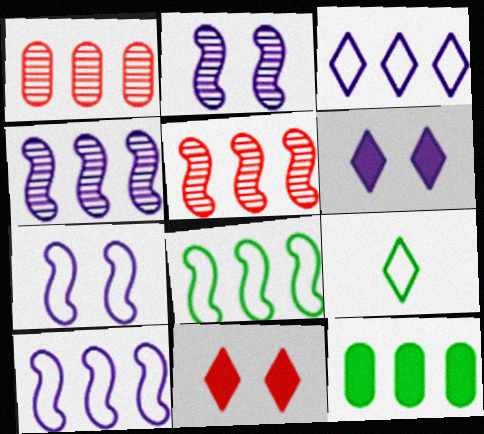[[3, 5, 12]]